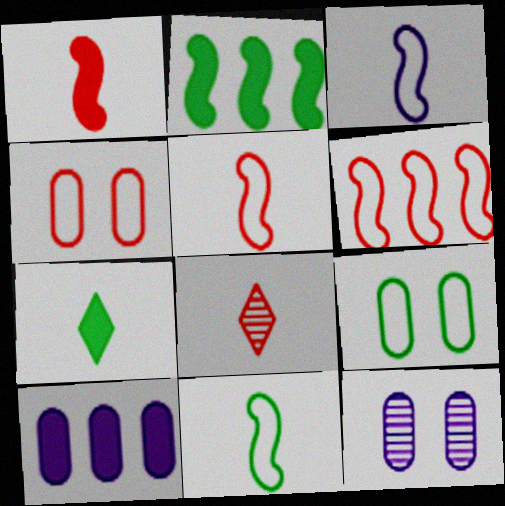[[3, 5, 11], 
[6, 7, 12]]